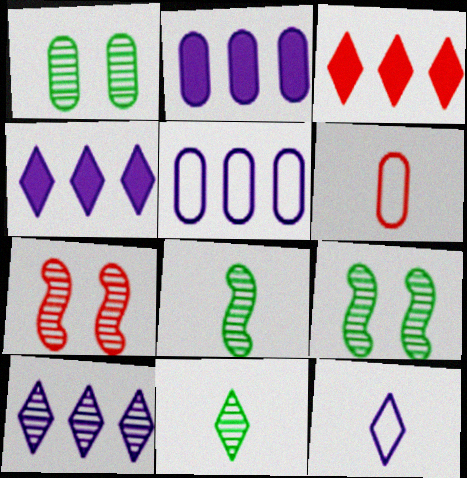[[1, 2, 6], 
[3, 6, 7], 
[4, 6, 9]]